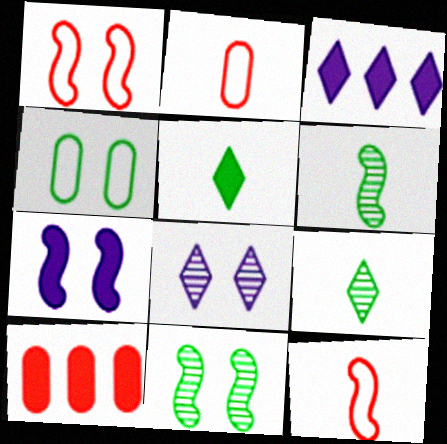[[1, 7, 11], 
[2, 3, 11], 
[5, 7, 10]]